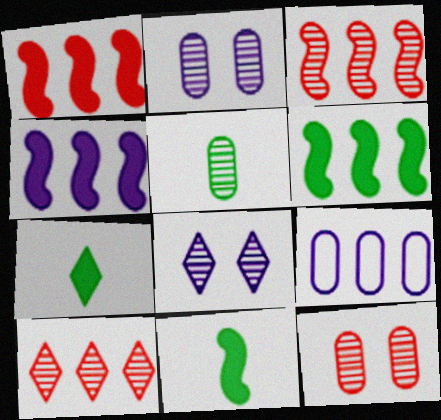[[1, 4, 6], 
[3, 5, 8], 
[6, 9, 10]]